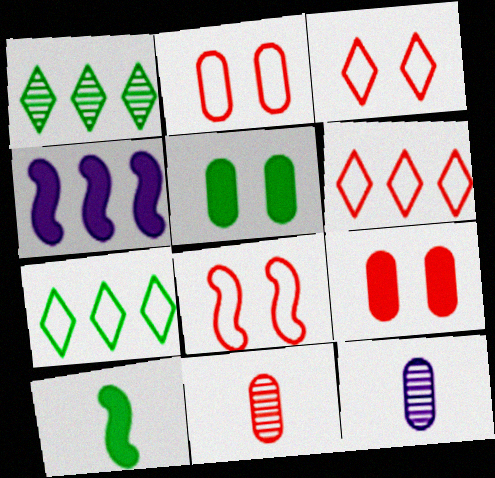[[2, 3, 8]]